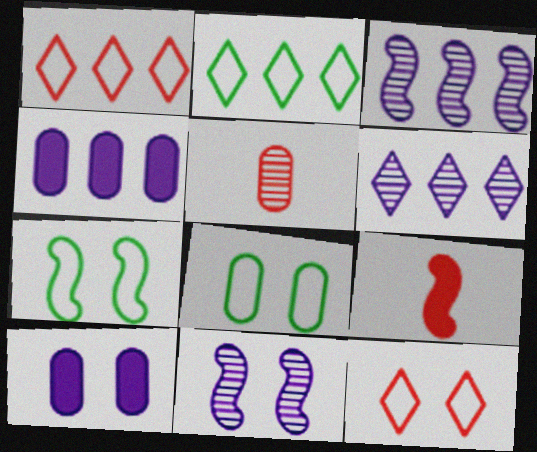[[3, 7, 9], 
[4, 5, 8], 
[6, 8, 9]]